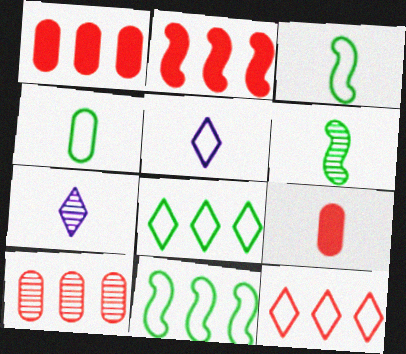[[2, 10, 12], 
[3, 7, 9], 
[5, 6, 9]]